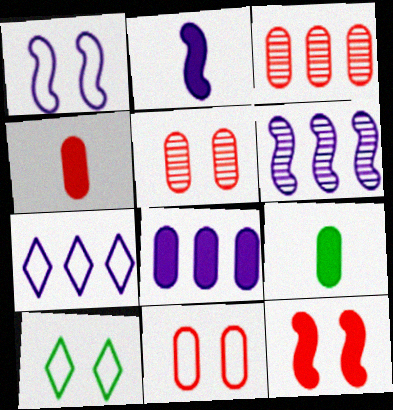[[1, 2, 6], 
[1, 10, 11], 
[2, 3, 10], 
[3, 4, 11], 
[4, 6, 10], 
[6, 7, 8]]